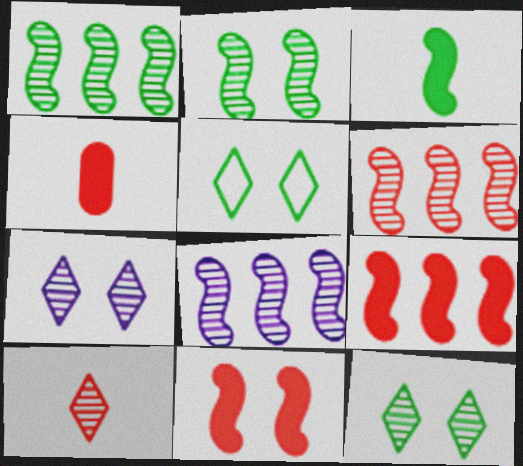[[1, 6, 8], 
[4, 5, 8]]